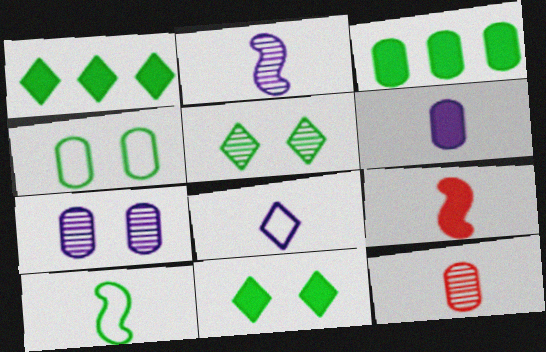[[2, 6, 8], 
[2, 9, 10], 
[3, 5, 10]]